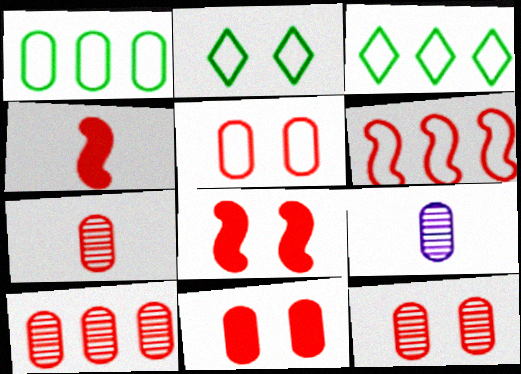[[1, 9, 11], 
[3, 8, 9], 
[5, 11, 12], 
[7, 10, 12]]